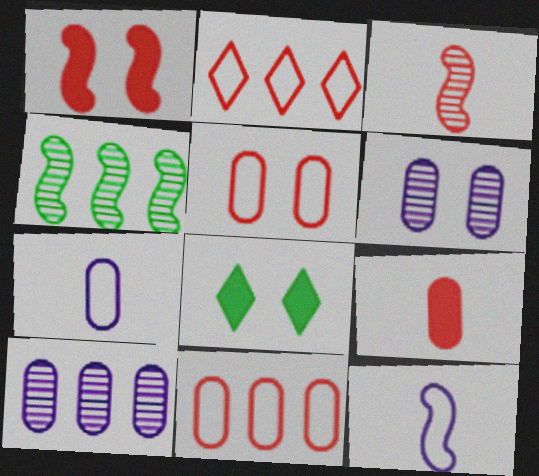[[1, 4, 12]]